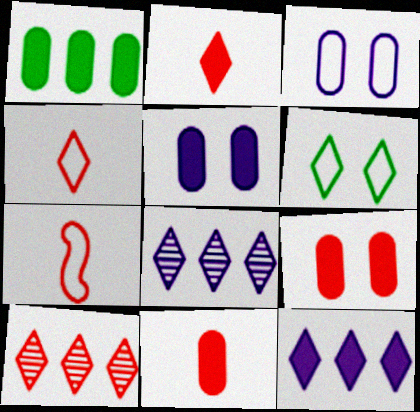[[1, 5, 11], 
[2, 6, 8], 
[7, 9, 10]]